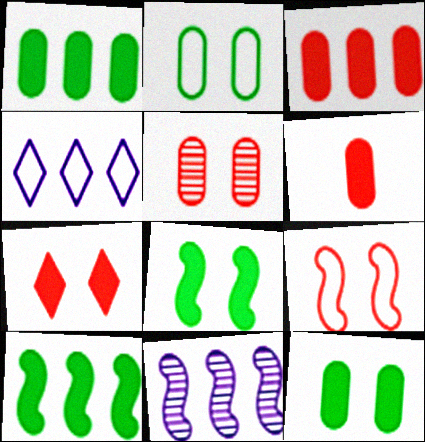[[5, 7, 9]]